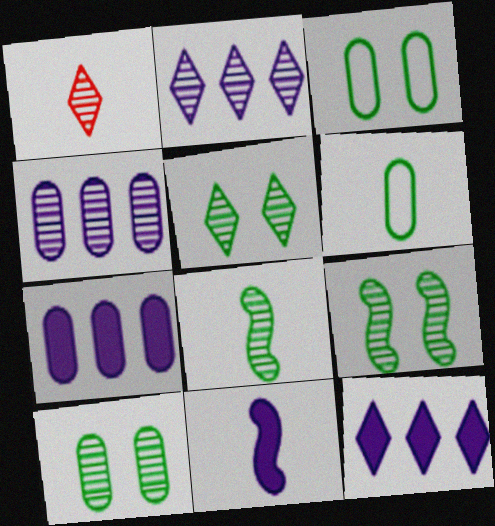[[1, 2, 5], 
[1, 4, 9], 
[1, 6, 11], 
[5, 9, 10]]